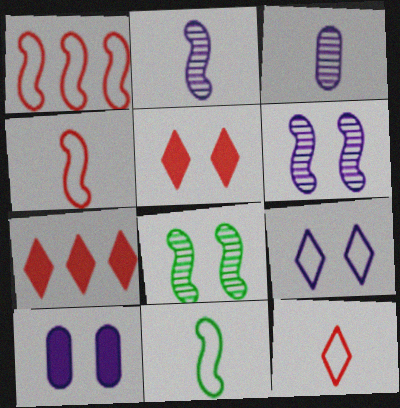[[6, 9, 10]]